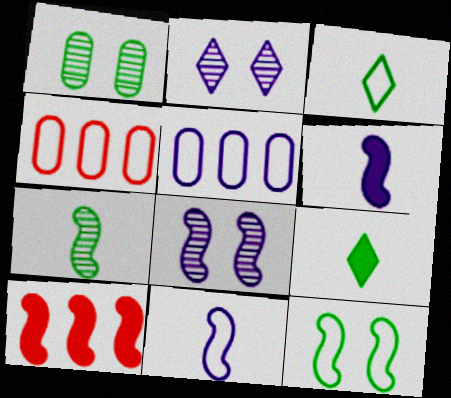[[2, 5, 6], 
[4, 8, 9]]